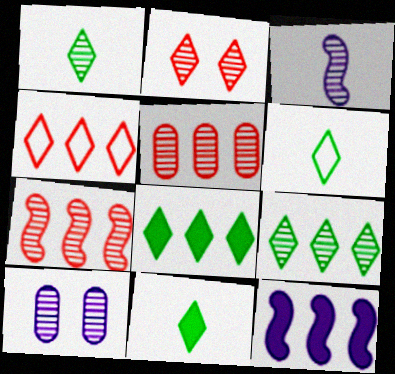[[1, 6, 11], 
[1, 7, 10]]